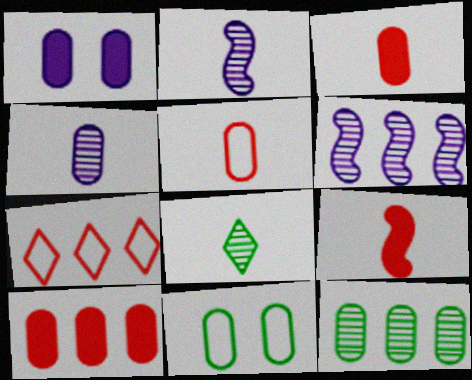[[1, 5, 12], 
[4, 10, 11]]